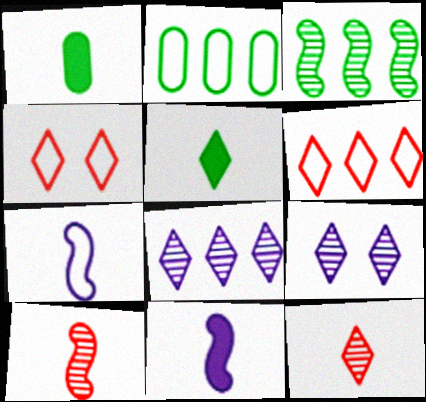[[1, 7, 12], 
[2, 4, 7], 
[4, 5, 8], 
[5, 6, 9]]